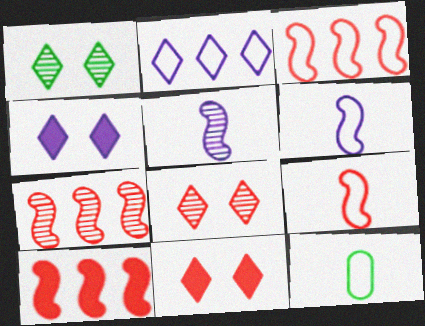[[3, 7, 10], 
[4, 7, 12]]